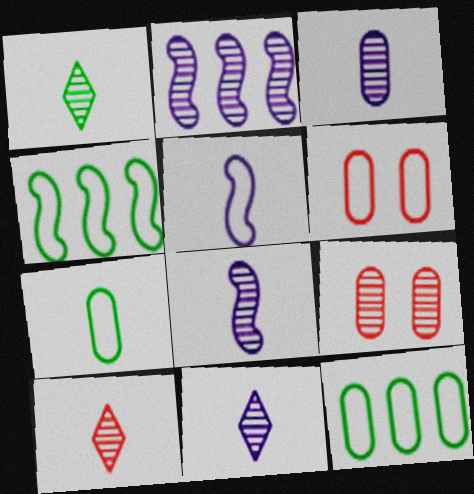[[1, 2, 9], 
[1, 10, 11], 
[3, 8, 11]]